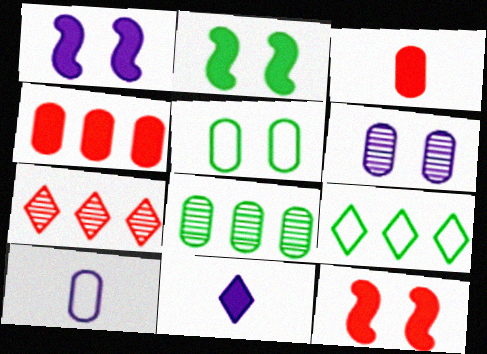[[1, 2, 12], 
[2, 4, 11], 
[2, 7, 10]]